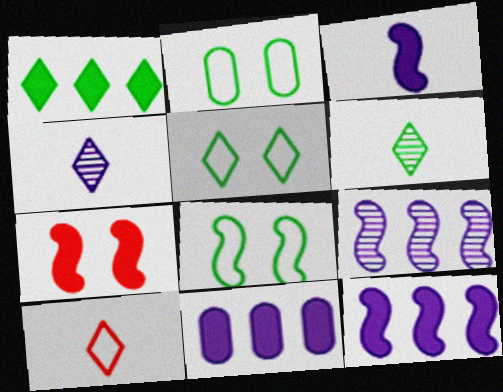[[1, 5, 6], 
[2, 5, 8]]